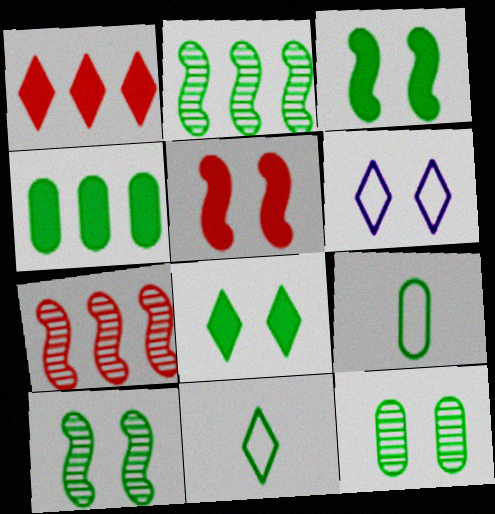[[2, 8, 9], 
[4, 9, 12], 
[4, 10, 11], 
[5, 6, 12]]